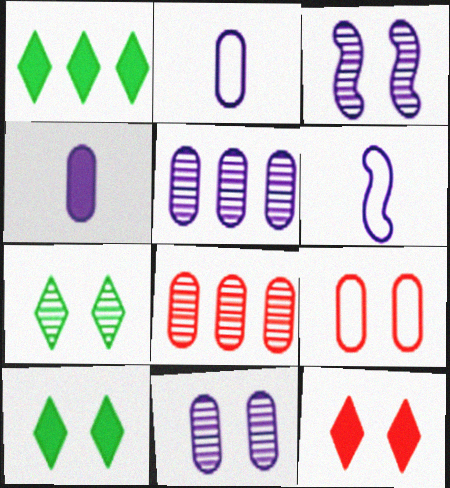[[3, 9, 10], 
[6, 8, 10]]